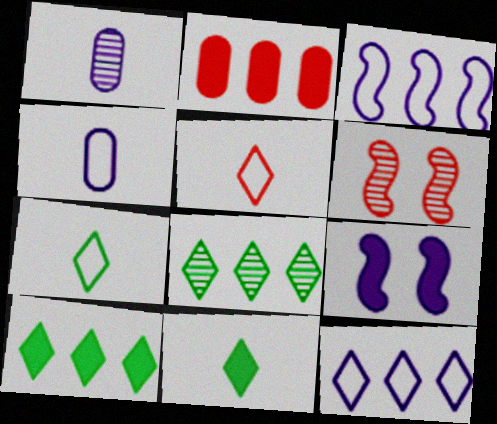[[1, 6, 8], 
[1, 9, 12], 
[2, 3, 8], 
[2, 5, 6], 
[2, 9, 11], 
[4, 6, 10]]